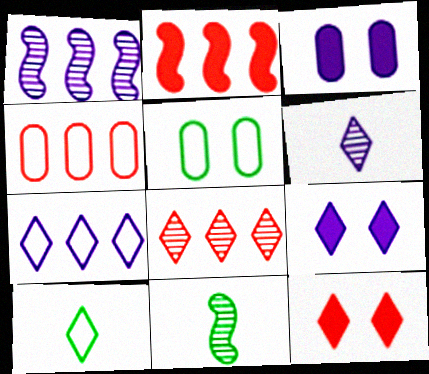[[2, 4, 8], 
[2, 5, 6], 
[4, 9, 11], 
[6, 7, 9], 
[8, 9, 10]]